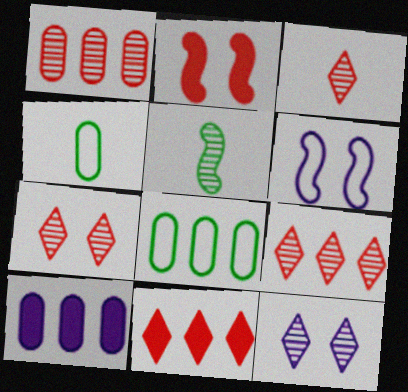[[1, 5, 12], 
[1, 8, 10], 
[3, 7, 9]]